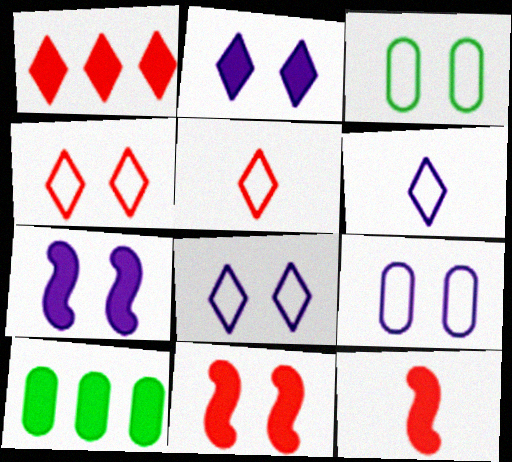[[2, 10, 12]]